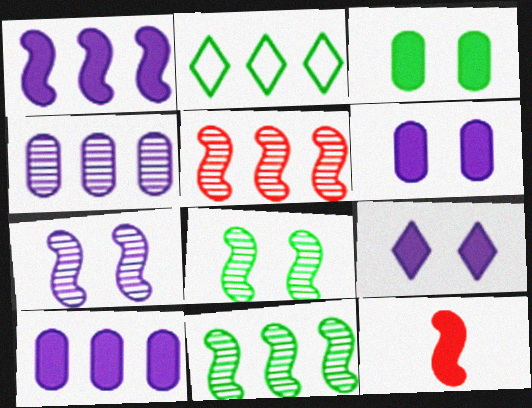[[2, 5, 10]]